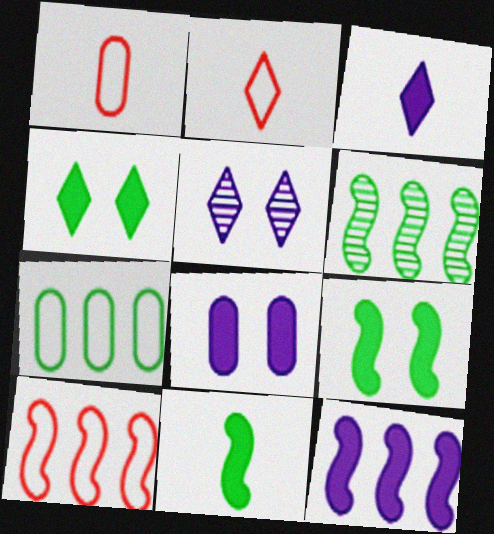[[2, 6, 8], 
[3, 8, 12], 
[6, 10, 12]]